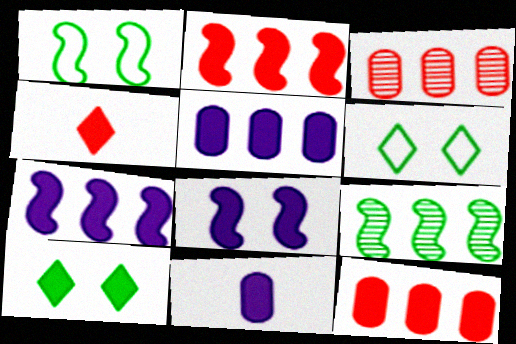[[2, 10, 11]]